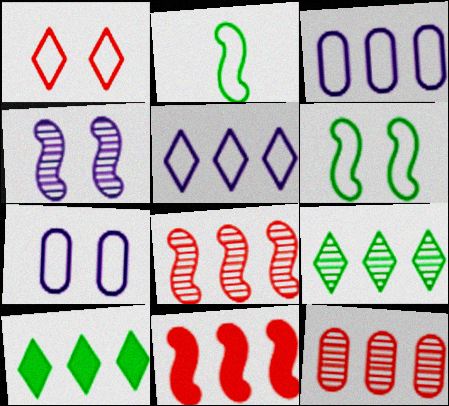[[1, 2, 3], 
[1, 6, 7], 
[2, 4, 11], 
[3, 8, 10], 
[3, 9, 11]]